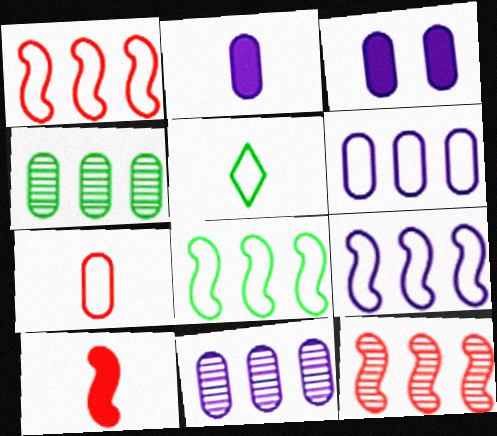[[1, 8, 9], 
[3, 4, 7], 
[3, 5, 12]]